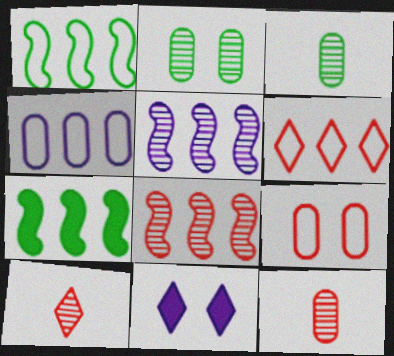[[1, 4, 6], 
[1, 11, 12], 
[2, 5, 10]]